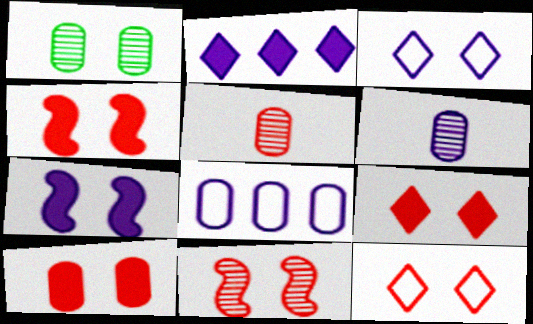[[1, 3, 4], 
[1, 7, 12], 
[4, 9, 10], 
[10, 11, 12]]